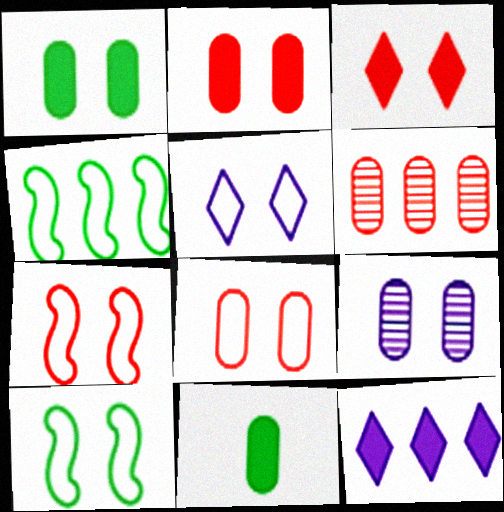[[1, 8, 9], 
[3, 9, 10], 
[4, 6, 12], 
[5, 8, 10]]